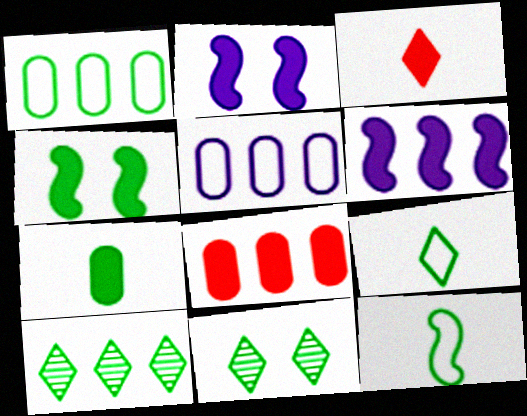[]